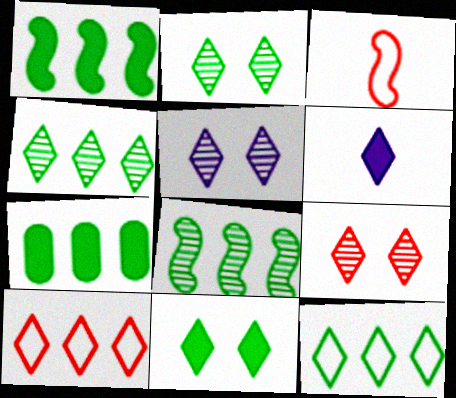[[2, 5, 9], 
[2, 6, 10], 
[3, 5, 7], 
[6, 9, 12], 
[7, 8, 12]]